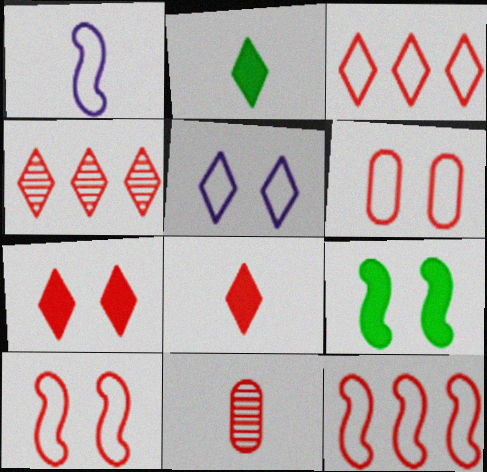[[1, 2, 11], 
[2, 4, 5], 
[7, 11, 12]]